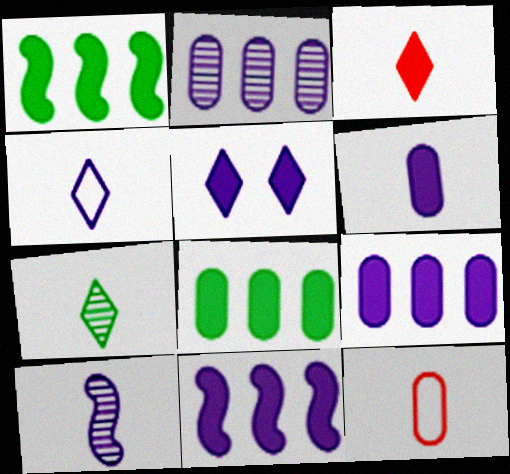[[3, 4, 7], 
[4, 6, 10], 
[5, 6, 11]]